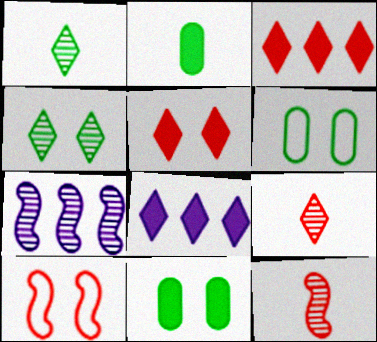[[6, 8, 12]]